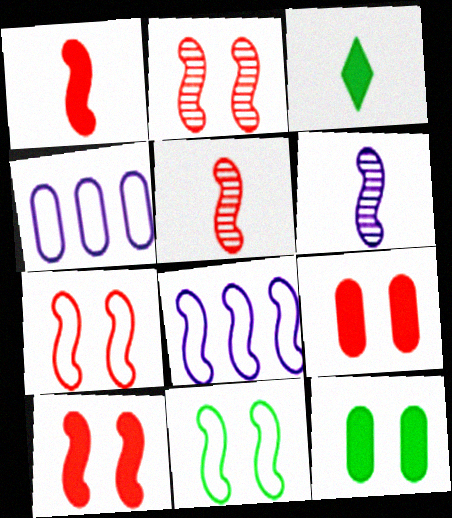[[2, 3, 4], 
[2, 7, 10]]